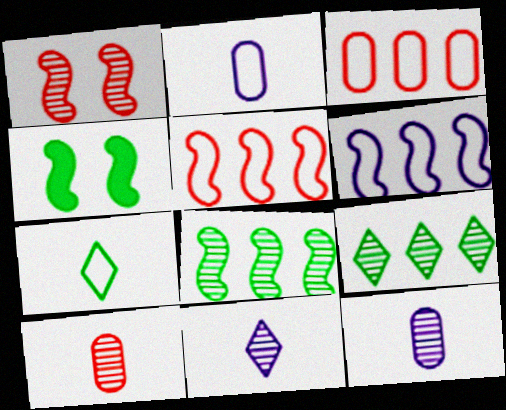[[1, 9, 12], 
[3, 4, 11]]